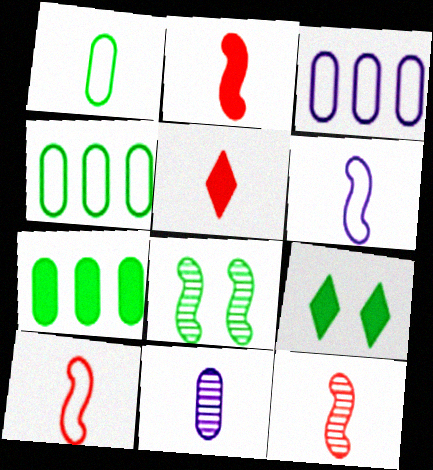[[2, 10, 12], 
[3, 5, 8], 
[3, 9, 12]]